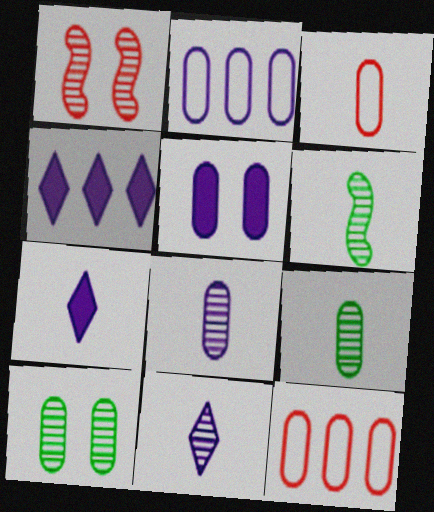[[2, 5, 8], 
[3, 6, 7], 
[5, 9, 12]]